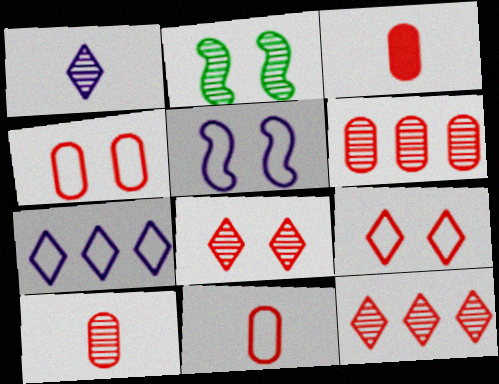[[1, 2, 6], 
[2, 3, 7], 
[3, 4, 6], 
[3, 10, 11]]